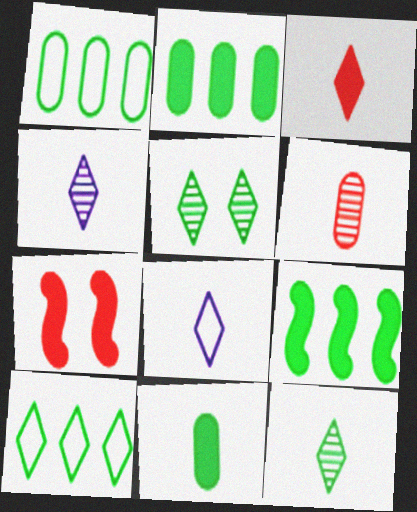[[1, 4, 7], 
[3, 8, 12]]